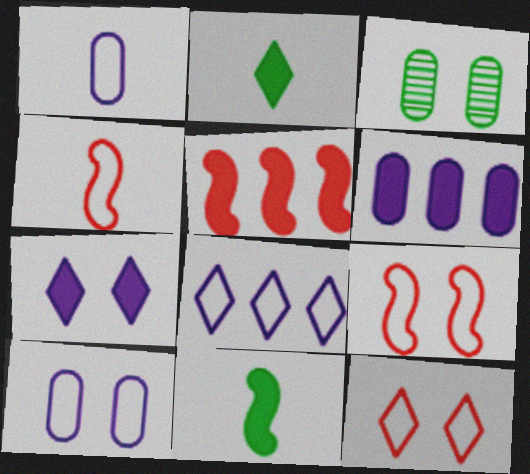[[3, 7, 9]]